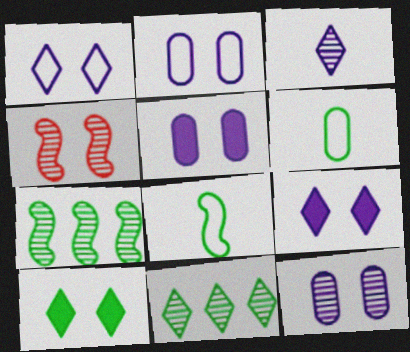[[2, 4, 10], 
[2, 5, 12], 
[6, 7, 10]]